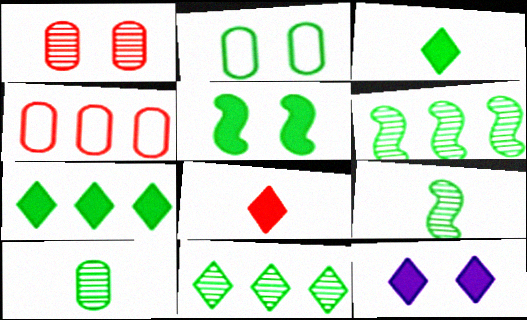[[2, 3, 6], 
[2, 7, 9], 
[4, 9, 12], 
[7, 8, 12]]